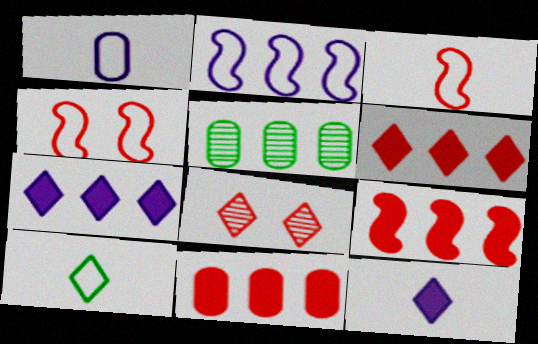[[1, 3, 10], 
[2, 5, 6], 
[3, 8, 11], 
[4, 5, 12], 
[6, 9, 11], 
[7, 8, 10]]